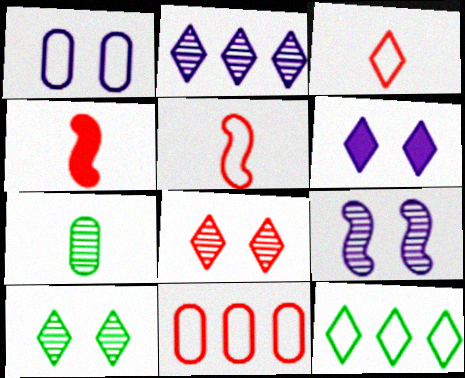[[1, 5, 12], 
[1, 6, 9], 
[4, 8, 11]]